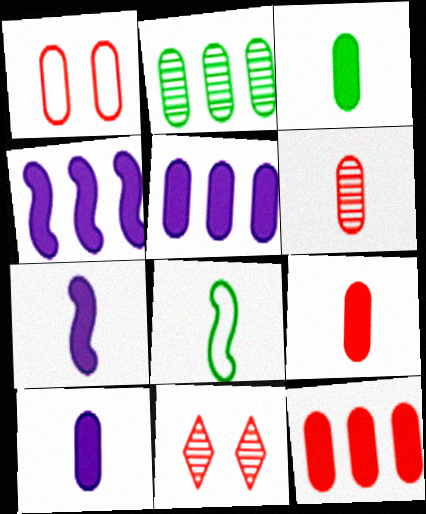[[1, 2, 10], 
[1, 6, 12], 
[3, 9, 10], 
[5, 8, 11]]